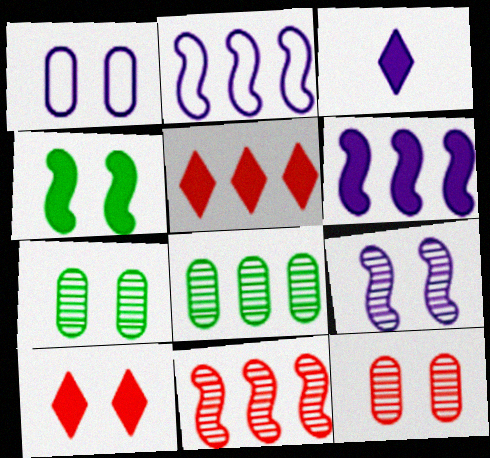[[2, 5, 8]]